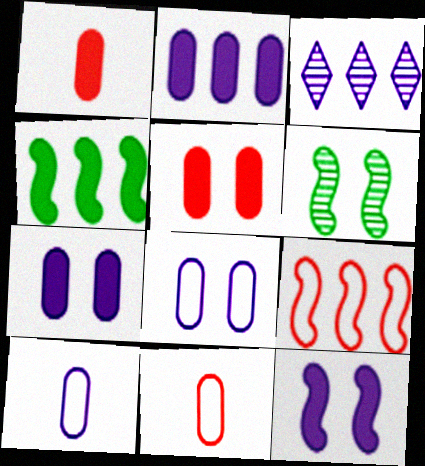[[3, 10, 12]]